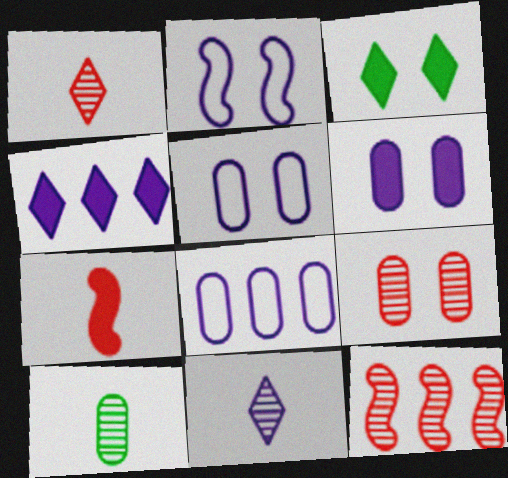[[1, 9, 12], 
[2, 3, 9]]